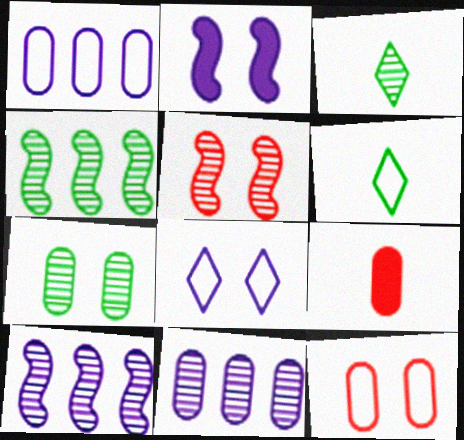[[1, 7, 9], 
[3, 4, 7], 
[3, 5, 11], 
[4, 8, 9]]